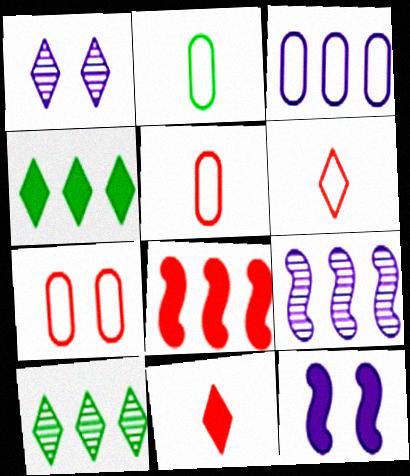[[1, 2, 8], 
[1, 4, 6], 
[2, 3, 7], 
[3, 8, 10], 
[5, 10, 12]]